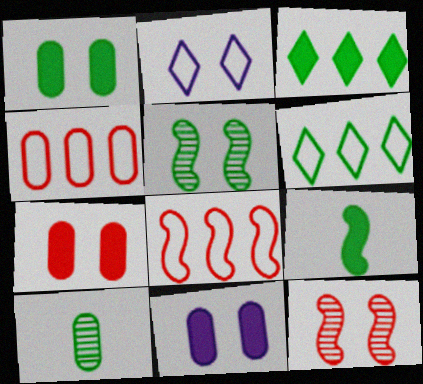[[1, 2, 12], 
[1, 3, 9], 
[1, 7, 11], 
[2, 5, 7], 
[4, 10, 11]]